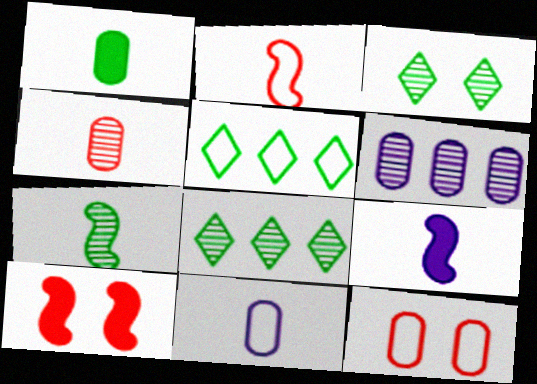[[1, 4, 11], 
[1, 6, 12], 
[2, 7, 9], 
[8, 9, 12], 
[8, 10, 11]]